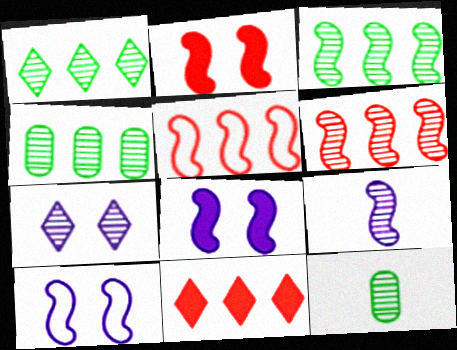[[1, 3, 4], 
[6, 7, 12], 
[10, 11, 12]]